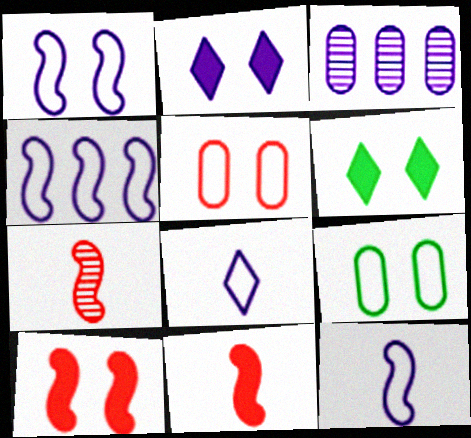[[1, 4, 12], 
[2, 3, 12]]